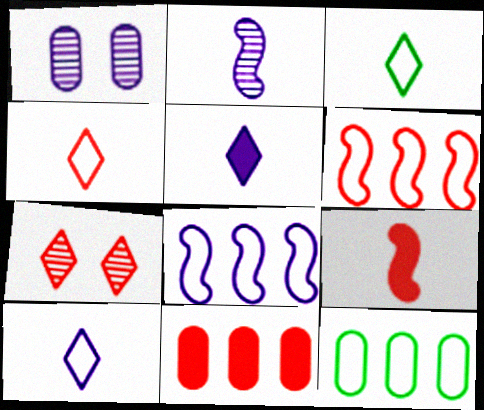[[1, 5, 8], 
[3, 4, 10]]